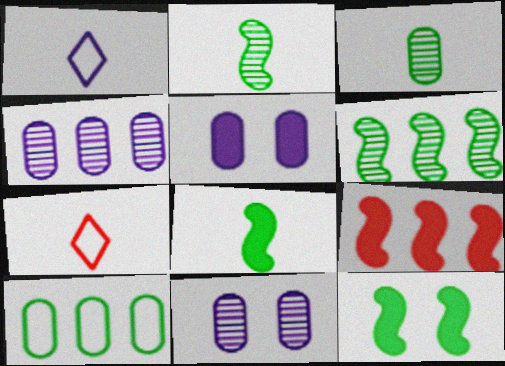[[4, 7, 12], 
[5, 6, 7]]